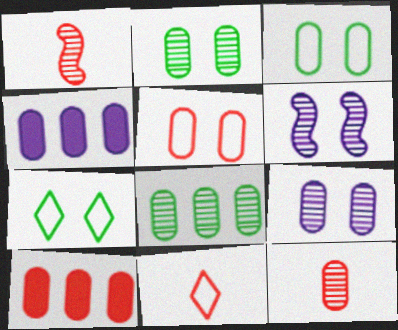[[1, 4, 7], 
[3, 4, 12], 
[5, 10, 12], 
[8, 9, 12]]